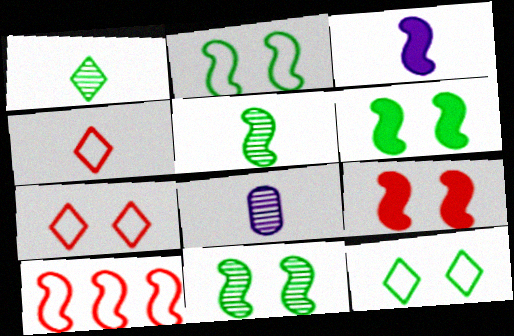[[2, 6, 11], 
[3, 10, 11]]